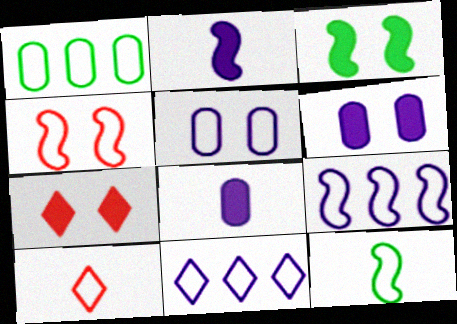[[3, 6, 7], 
[4, 9, 12]]